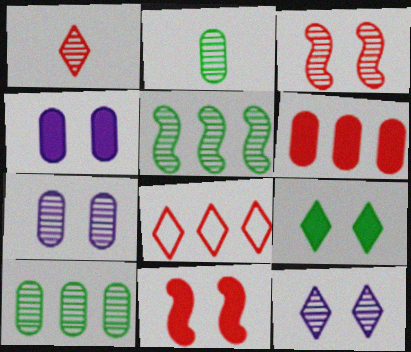[[1, 5, 7], 
[4, 9, 11]]